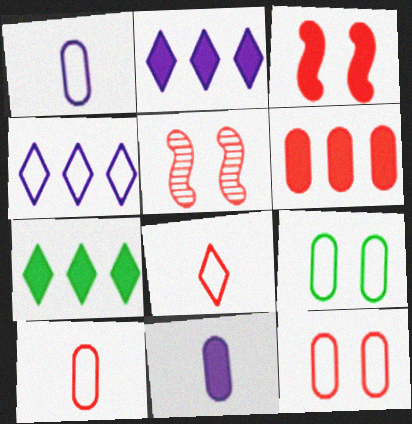[[1, 5, 7], 
[3, 7, 11], 
[5, 6, 8]]